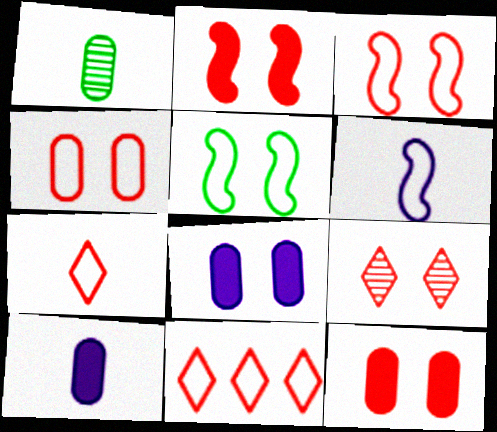[[2, 4, 9], 
[3, 9, 12], 
[5, 8, 9]]